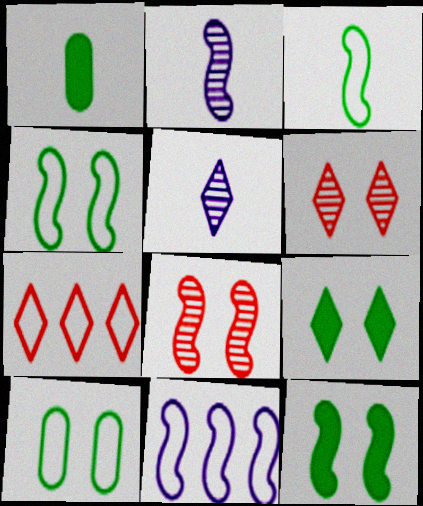[[1, 6, 11], 
[5, 7, 9]]